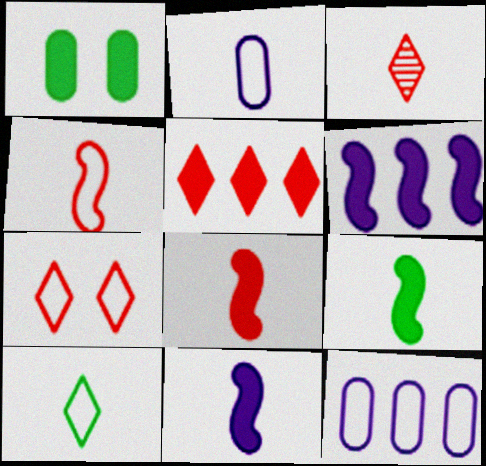[[1, 5, 11], 
[2, 3, 9], 
[2, 4, 10], 
[3, 5, 7], 
[8, 9, 11]]